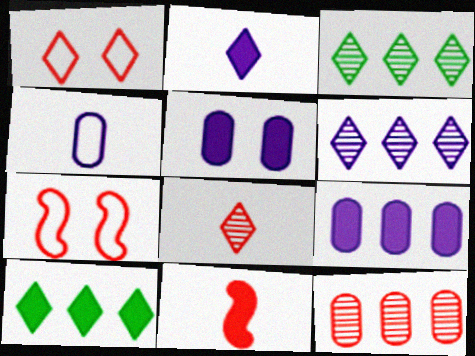[[1, 2, 3], 
[1, 11, 12], 
[5, 10, 11]]